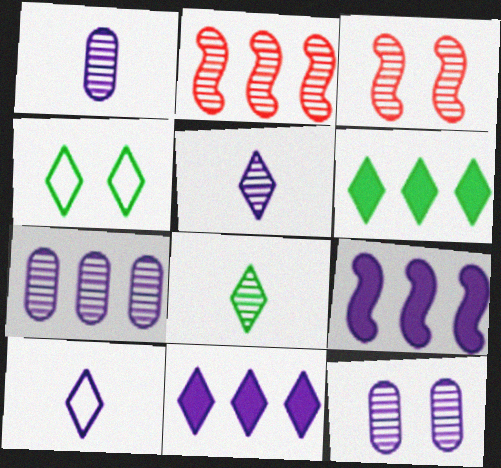[[1, 7, 12], 
[2, 8, 12], 
[3, 7, 8], 
[4, 6, 8], 
[9, 10, 12]]